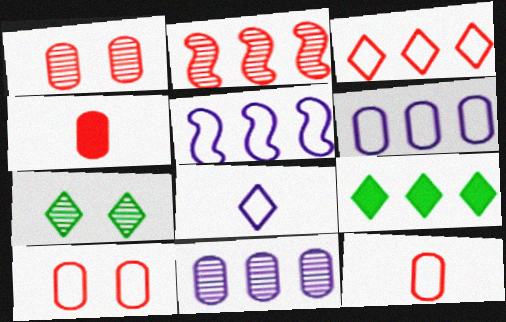[[2, 6, 9], 
[4, 5, 7]]